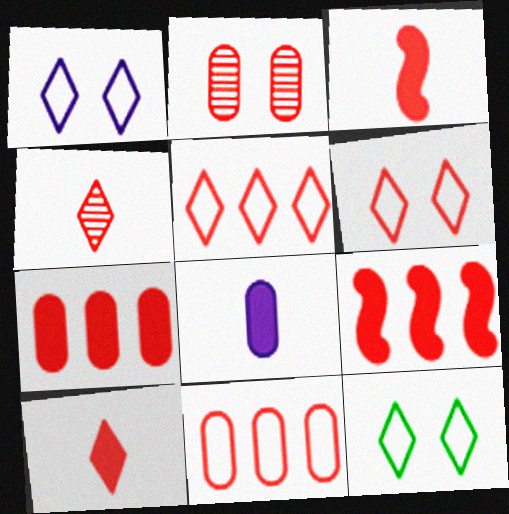[[1, 6, 12], 
[2, 3, 5]]